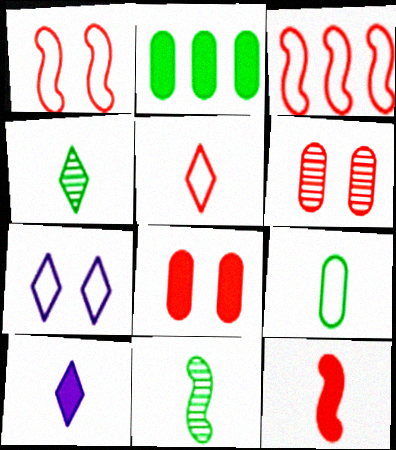[[3, 7, 9], 
[4, 5, 10]]